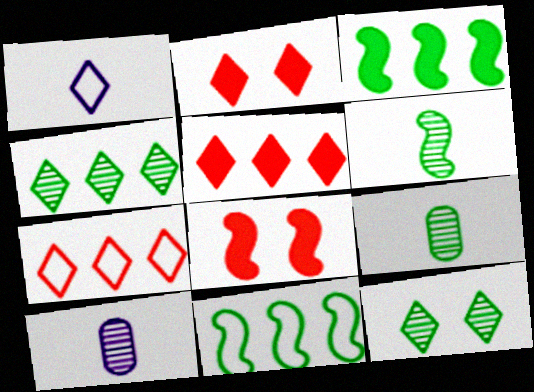[[1, 2, 4], 
[1, 5, 12], 
[2, 10, 11]]